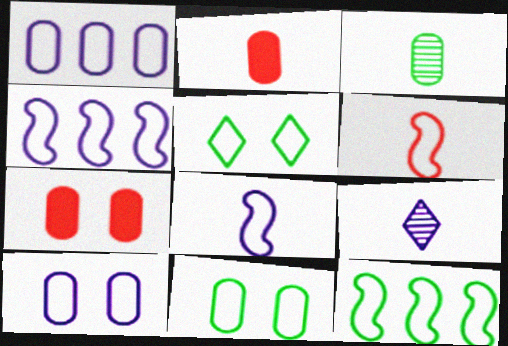[[1, 3, 7], 
[1, 5, 6], 
[7, 9, 12]]